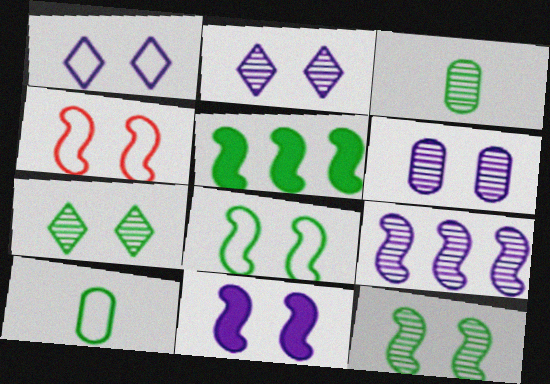[[1, 6, 11], 
[4, 11, 12], 
[5, 7, 10]]